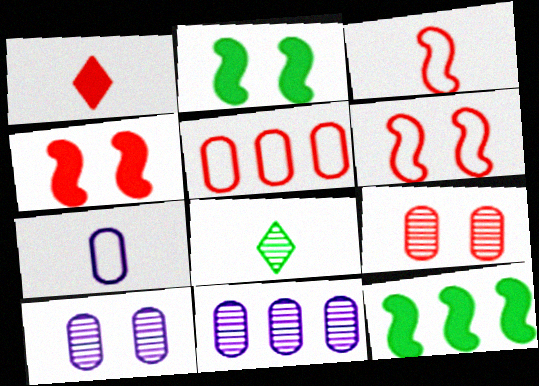[]